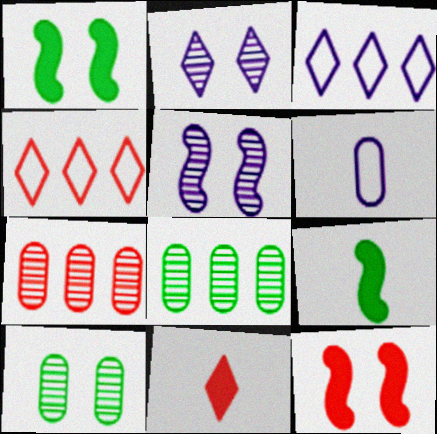[]